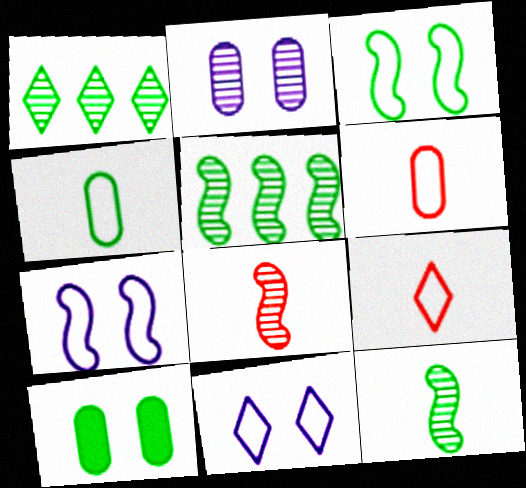[[1, 2, 8]]